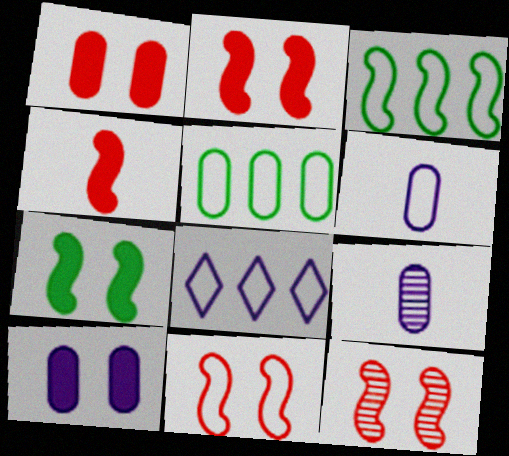[[1, 5, 9], 
[2, 11, 12]]